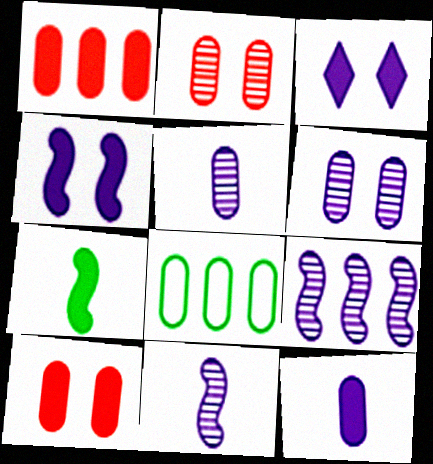[[1, 3, 7], 
[2, 8, 12], 
[5, 8, 10]]